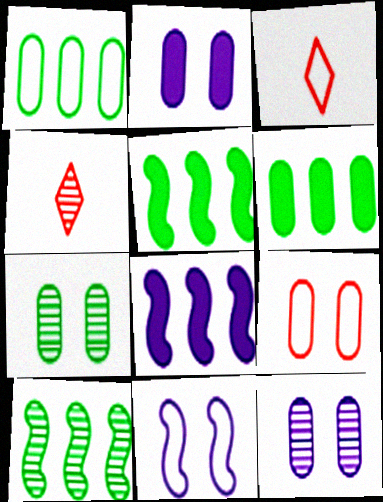[[1, 3, 11], 
[2, 3, 10], 
[2, 7, 9], 
[3, 5, 12], 
[3, 7, 8], 
[4, 6, 11], 
[4, 10, 12]]